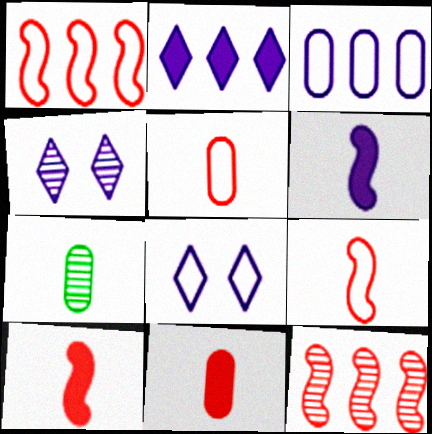[[3, 4, 6], 
[4, 7, 12]]